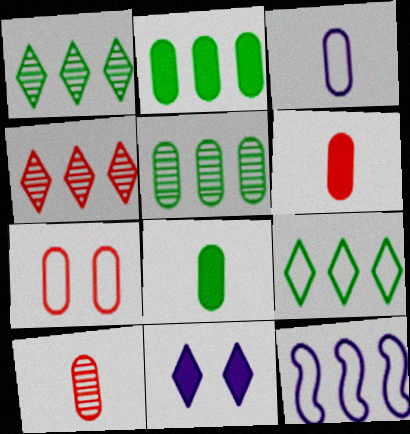[[2, 4, 12], 
[3, 8, 10]]